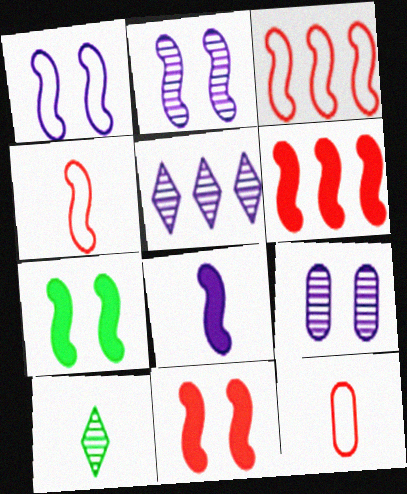[[5, 7, 12], 
[6, 7, 8], 
[8, 10, 12]]